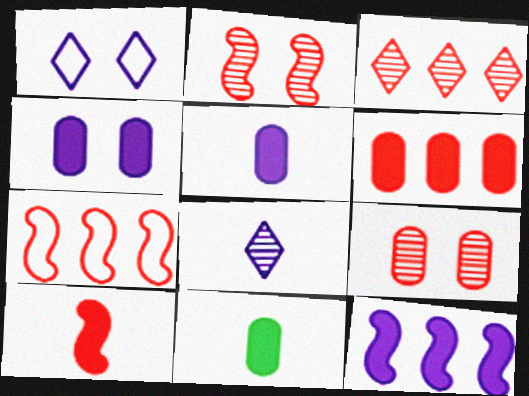[[2, 7, 10], 
[3, 6, 7], 
[4, 6, 11]]